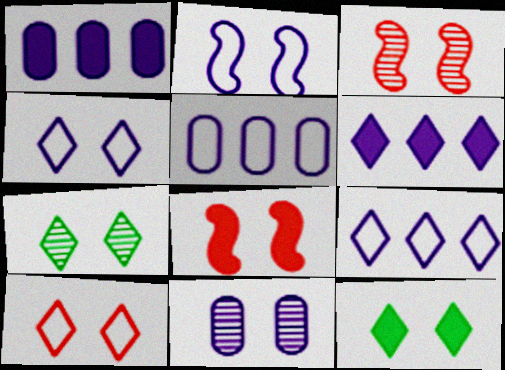[[3, 7, 11]]